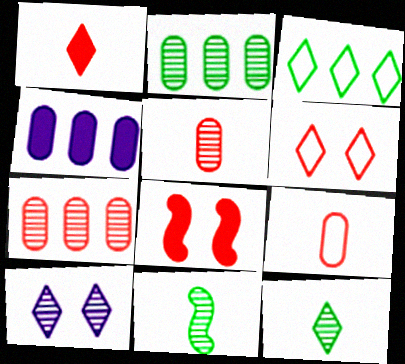[[1, 3, 10], 
[4, 6, 11], 
[7, 10, 11]]